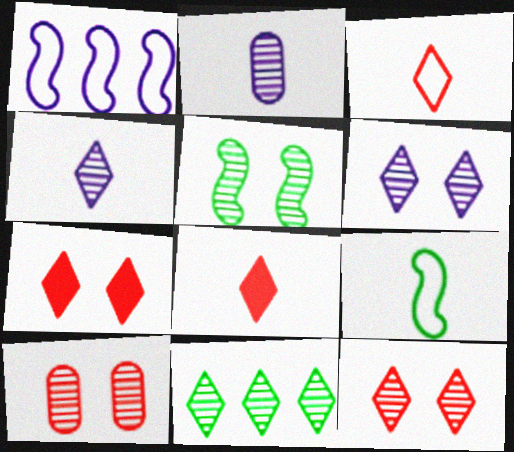[[2, 8, 9], 
[4, 11, 12], 
[5, 6, 10]]